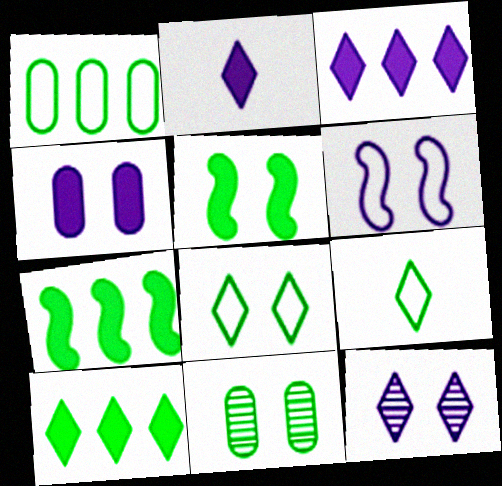[[4, 6, 12], 
[5, 8, 11], 
[7, 9, 11]]